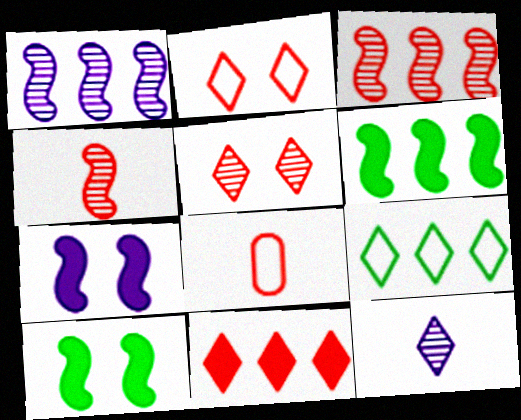[]